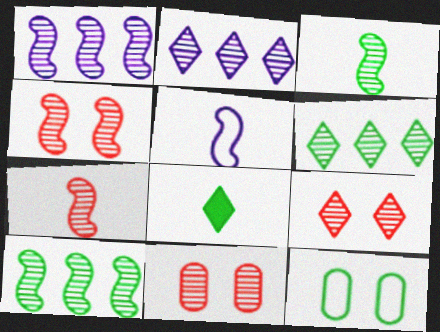[[1, 3, 4], 
[2, 3, 11], 
[4, 9, 11], 
[8, 10, 12]]